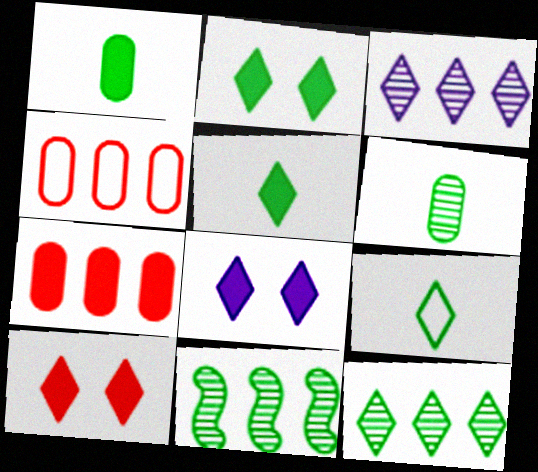[[2, 8, 10], 
[2, 9, 12], 
[3, 9, 10]]